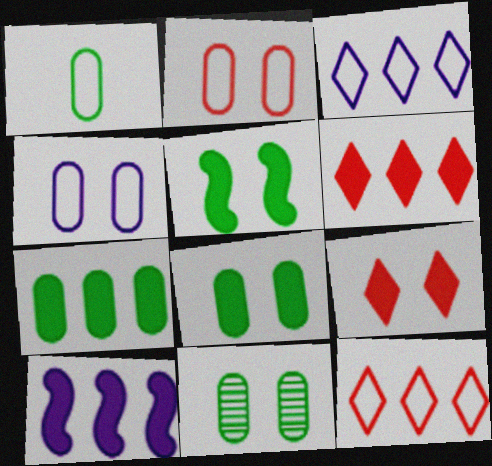[[1, 7, 11], 
[6, 7, 10]]